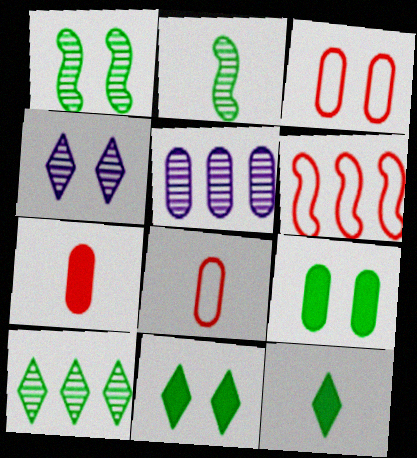[[5, 8, 9]]